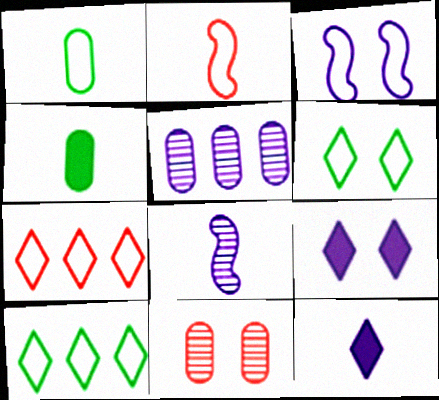[[1, 3, 7], 
[3, 5, 12]]